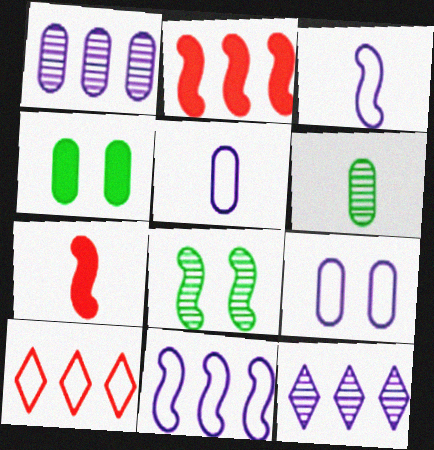[[2, 3, 8], 
[7, 8, 11]]